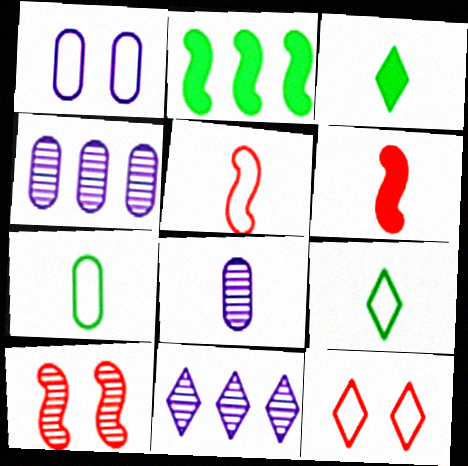[[2, 8, 12], 
[3, 5, 8], 
[3, 11, 12], 
[6, 8, 9]]